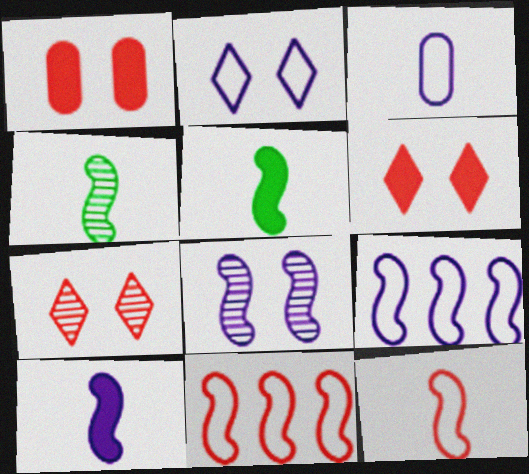[[2, 3, 9], 
[4, 10, 12], 
[5, 8, 11], 
[8, 9, 10]]